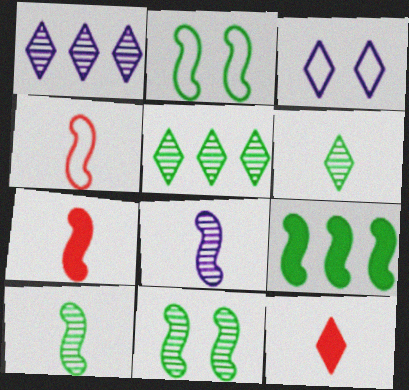[[2, 9, 10], 
[3, 5, 12]]